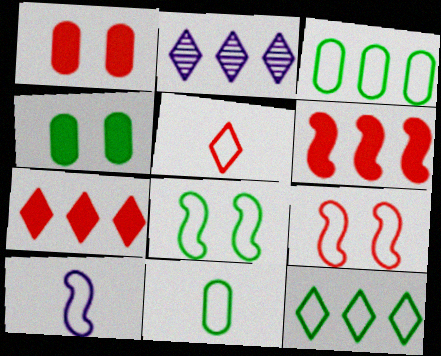[[2, 3, 6], 
[2, 7, 12], 
[5, 10, 11], 
[8, 11, 12]]